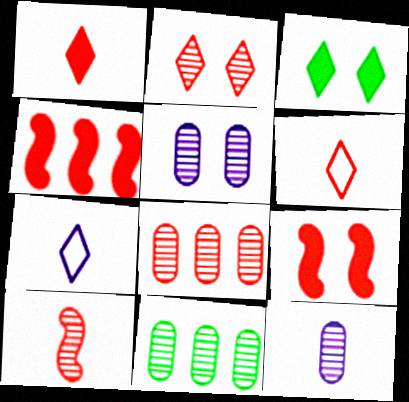[[2, 8, 10], 
[6, 8, 9], 
[7, 9, 11]]